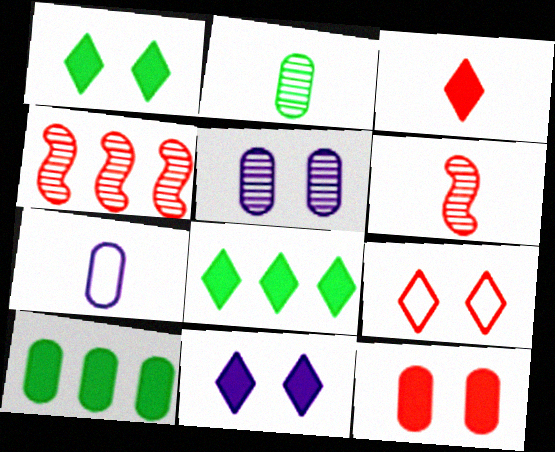[[1, 4, 7], 
[3, 8, 11]]